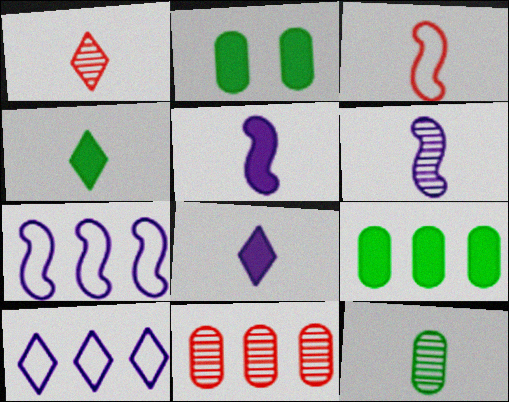[[1, 2, 7], 
[1, 6, 12], 
[3, 8, 12]]